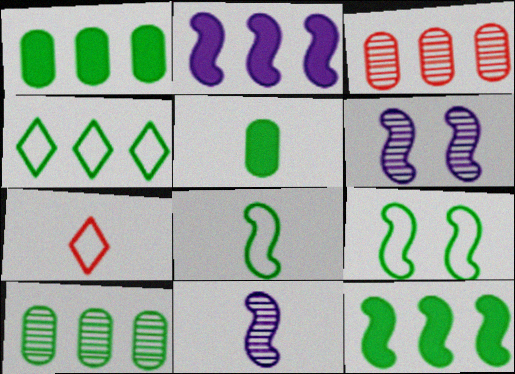[[1, 6, 7], 
[2, 3, 4], 
[4, 10, 12], 
[5, 7, 11]]